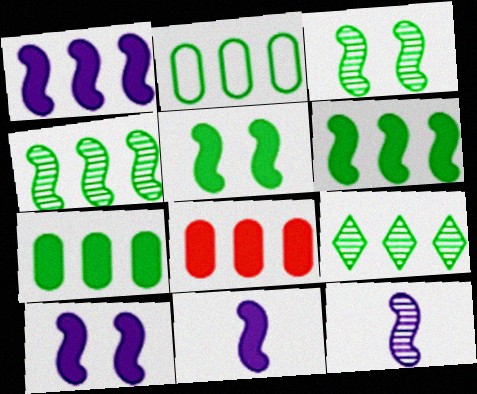[[1, 10, 11], 
[2, 6, 9]]